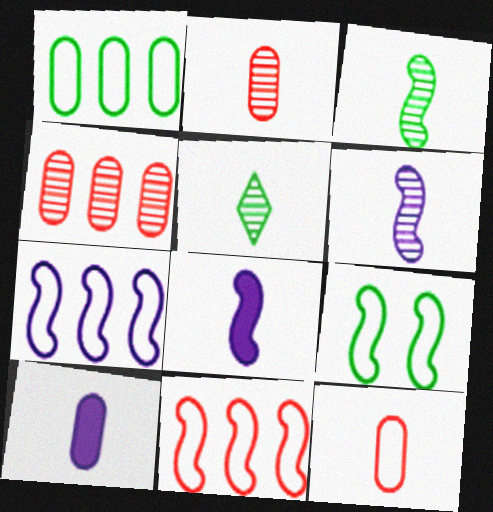[[2, 5, 6], 
[5, 8, 12]]